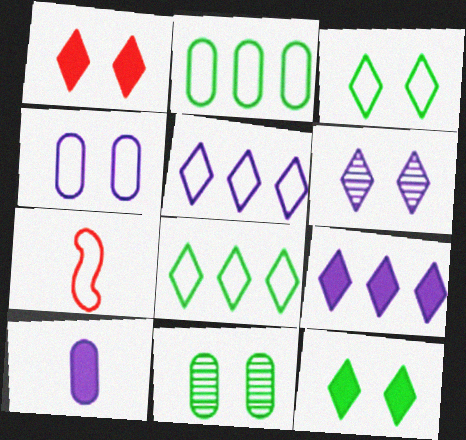[[1, 3, 6], 
[4, 7, 8], 
[7, 9, 11]]